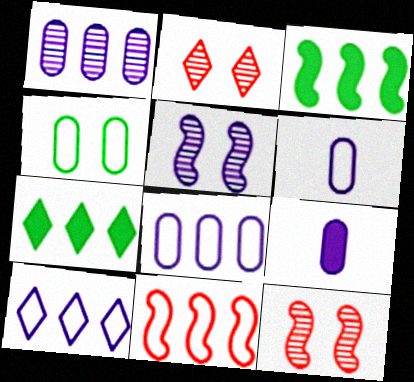[[1, 7, 11], 
[2, 3, 6], 
[5, 9, 10], 
[6, 7, 12]]